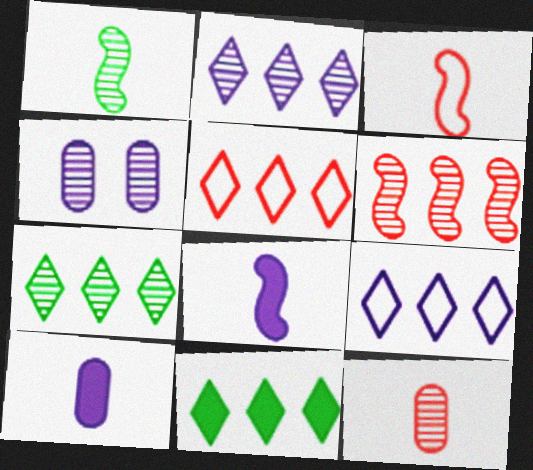[[1, 3, 8], 
[2, 5, 11], 
[3, 4, 11], 
[4, 8, 9]]